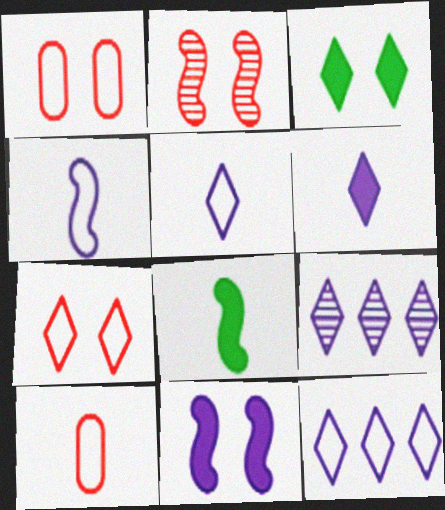[[1, 8, 9]]